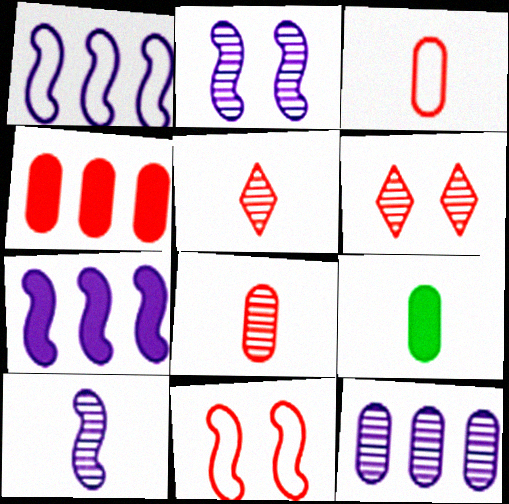[[1, 6, 9], 
[4, 5, 11]]